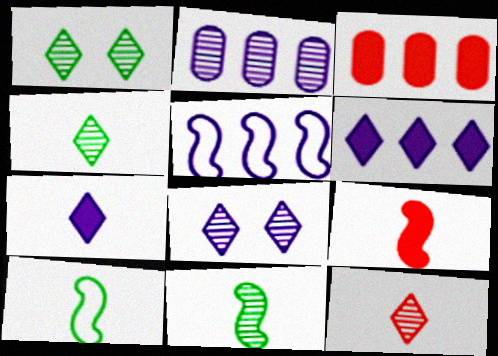[[2, 5, 6], 
[3, 8, 10]]